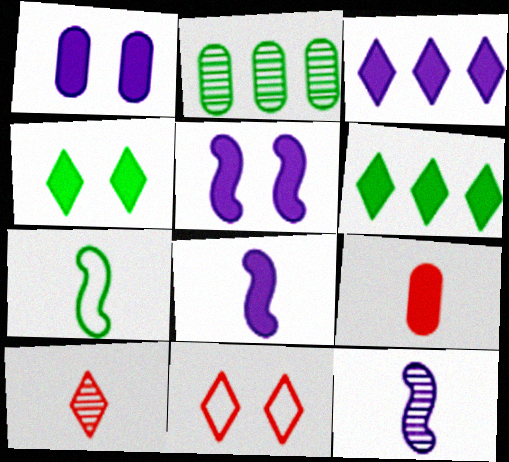[[1, 3, 8], 
[2, 4, 7], 
[2, 8, 11], 
[5, 6, 9]]